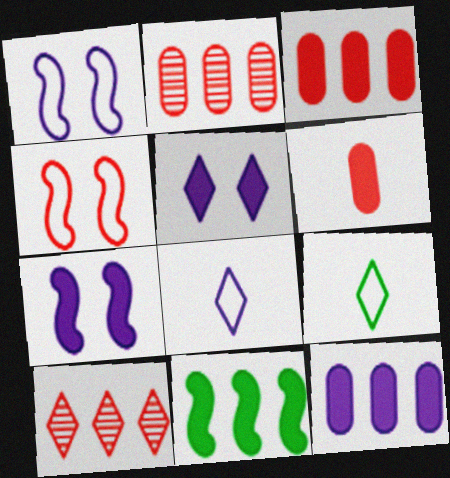[[2, 7, 9], 
[4, 6, 10], 
[5, 6, 11], 
[5, 9, 10]]